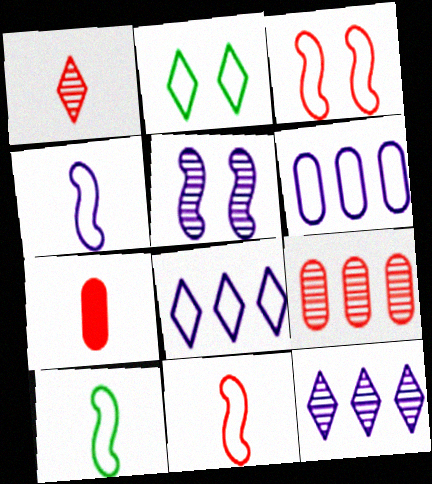[[1, 7, 11], 
[2, 6, 11], 
[4, 10, 11]]